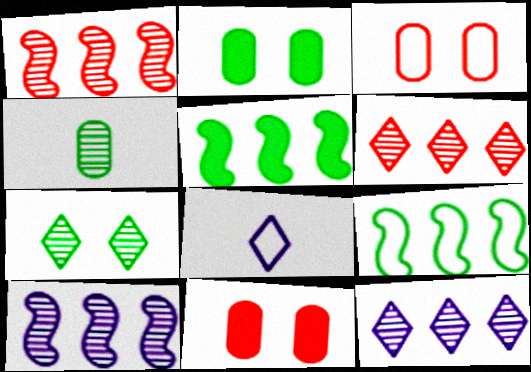[[1, 2, 8], 
[3, 8, 9]]